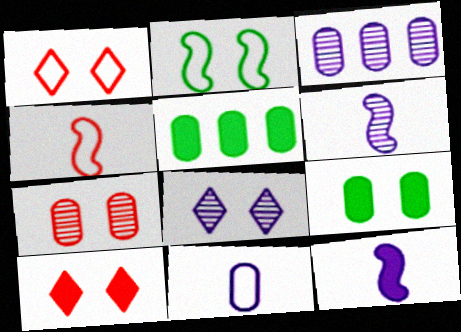[[1, 5, 6], 
[3, 6, 8], 
[4, 5, 8], 
[5, 7, 11], 
[5, 10, 12]]